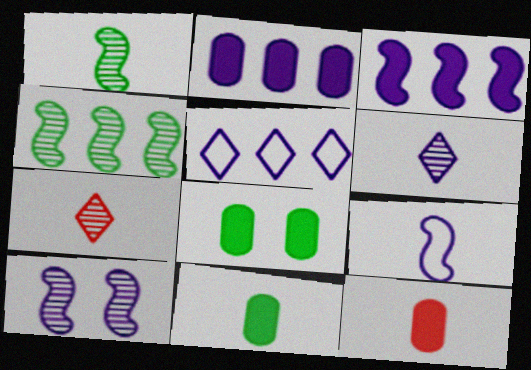[[2, 8, 12], 
[3, 9, 10], 
[7, 9, 11]]